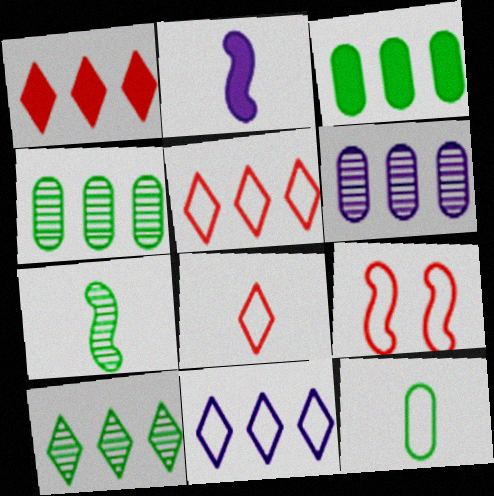[[1, 10, 11], 
[9, 11, 12]]